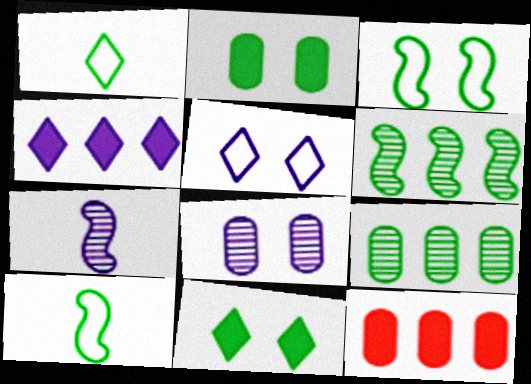[[1, 2, 6], 
[9, 10, 11]]